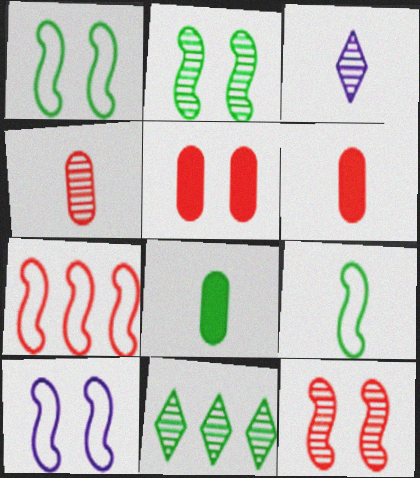[[1, 8, 11], 
[3, 6, 9], 
[6, 10, 11], 
[7, 9, 10]]